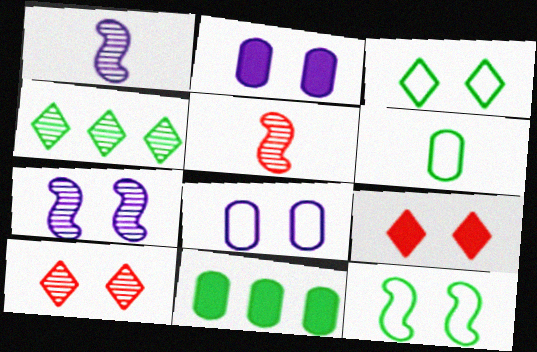[[2, 10, 12]]